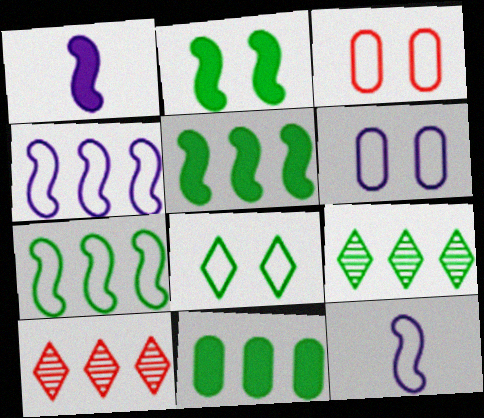[[1, 3, 9], 
[4, 10, 11], 
[7, 9, 11]]